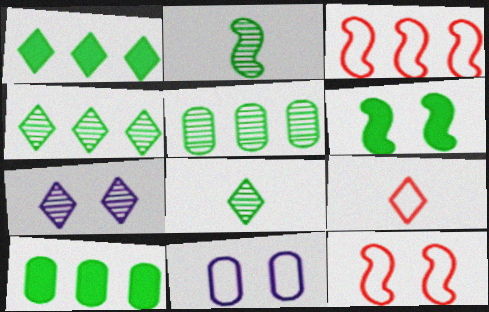[[1, 7, 9]]